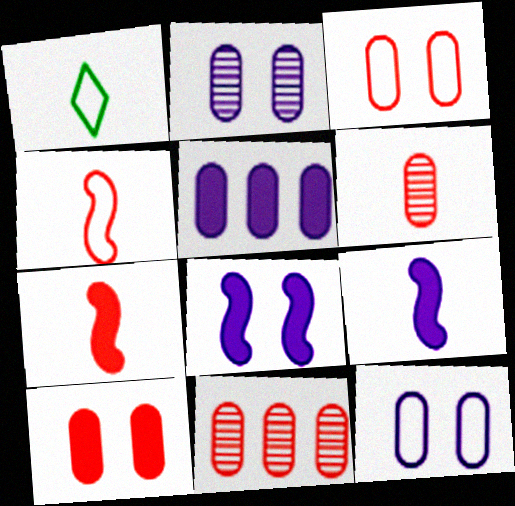[[1, 6, 9], 
[1, 8, 11]]